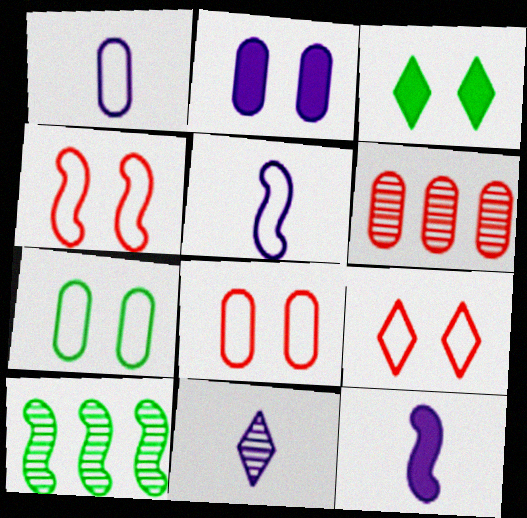[[1, 11, 12], 
[3, 5, 6], 
[4, 8, 9], 
[4, 10, 12]]